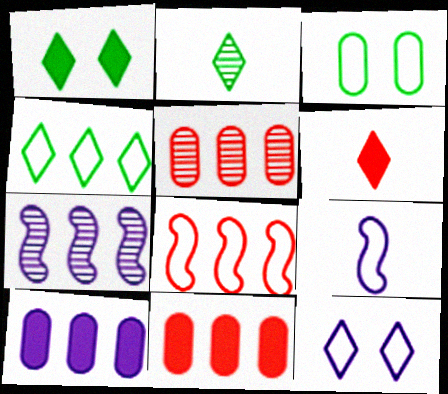[[1, 2, 4], 
[1, 5, 9], 
[3, 6, 7], 
[4, 7, 11]]